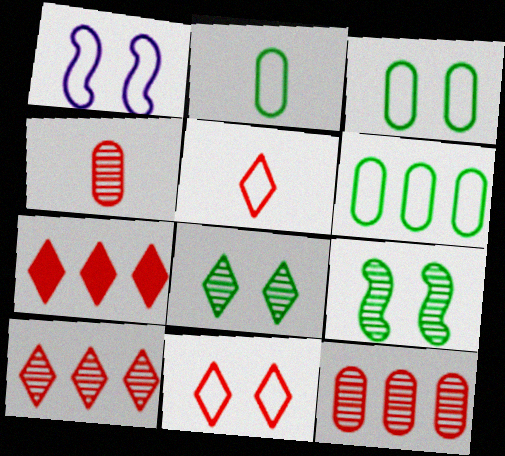[[1, 3, 11], 
[1, 5, 6], 
[2, 3, 6]]